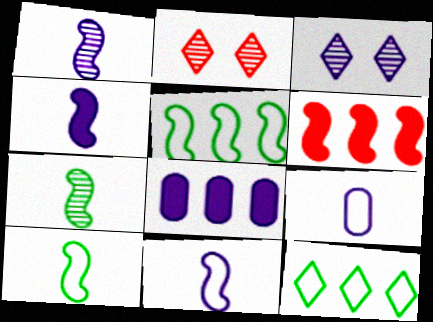[[1, 4, 11], 
[2, 8, 10], 
[3, 8, 11]]